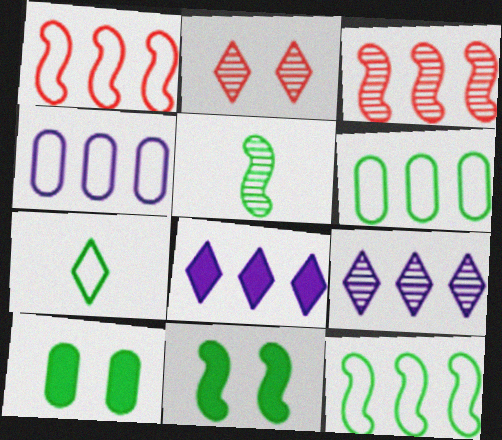[[2, 7, 8], 
[3, 6, 8], 
[5, 11, 12]]